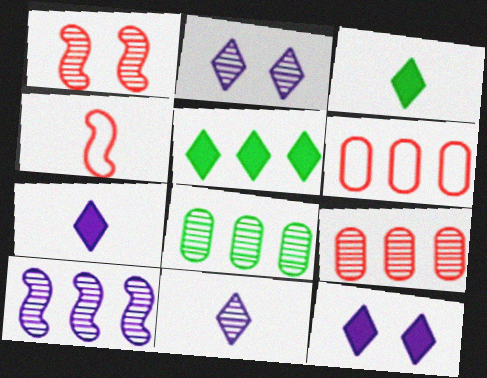[[1, 8, 11], 
[4, 8, 12], 
[5, 6, 10]]